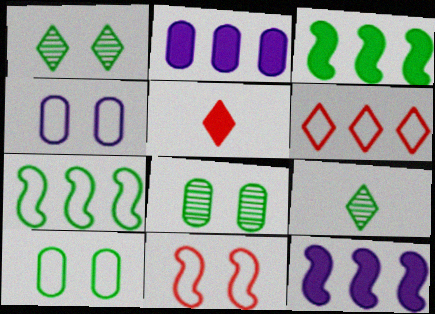[[2, 9, 11], 
[3, 9, 10]]